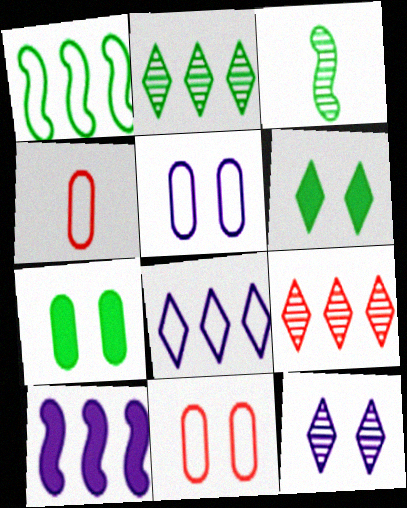[]